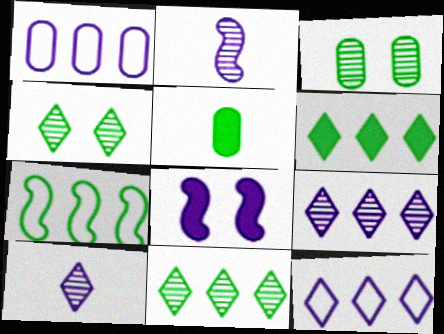[[1, 8, 10], 
[4, 5, 7]]